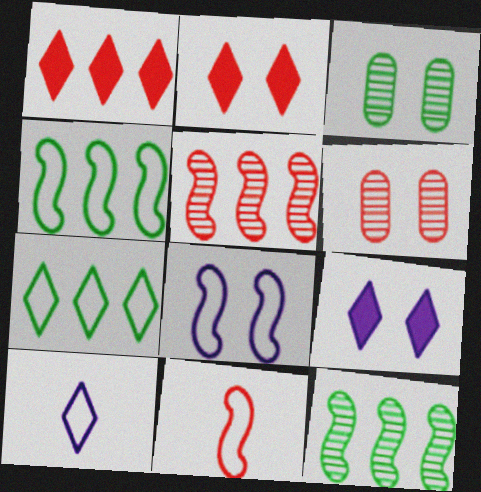[[1, 6, 11], 
[2, 3, 8], 
[4, 8, 11]]